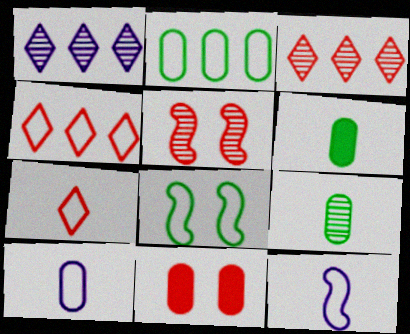[[1, 5, 9], 
[4, 8, 10]]